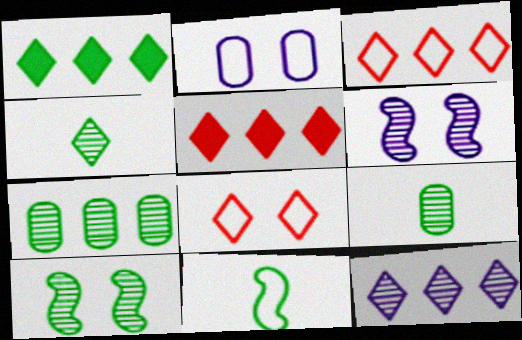[[1, 3, 12], 
[2, 3, 11], 
[4, 7, 10]]